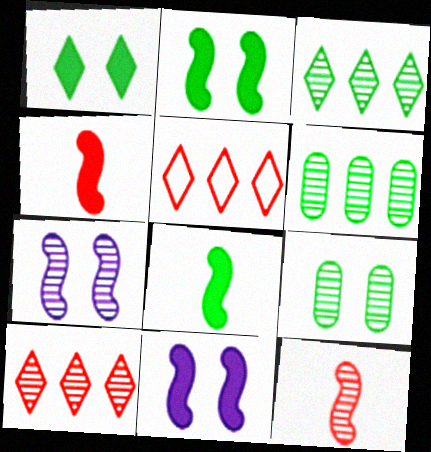[]